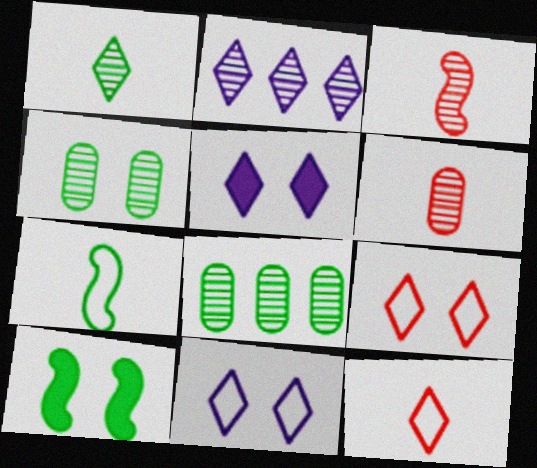[[2, 3, 4]]